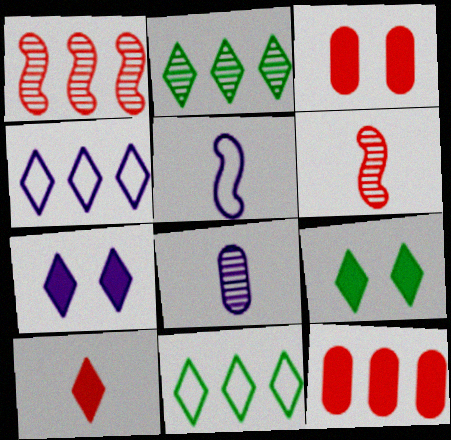[[2, 3, 5]]